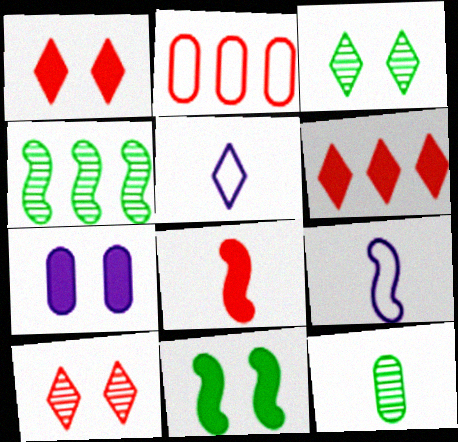[[1, 7, 11], 
[2, 7, 12], 
[2, 8, 10], 
[3, 4, 12], 
[3, 5, 6], 
[5, 8, 12]]